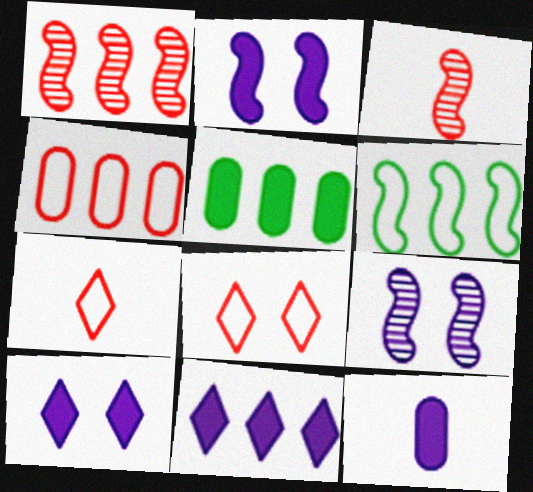[[2, 3, 6], 
[2, 11, 12], 
[5, 7, 9]]